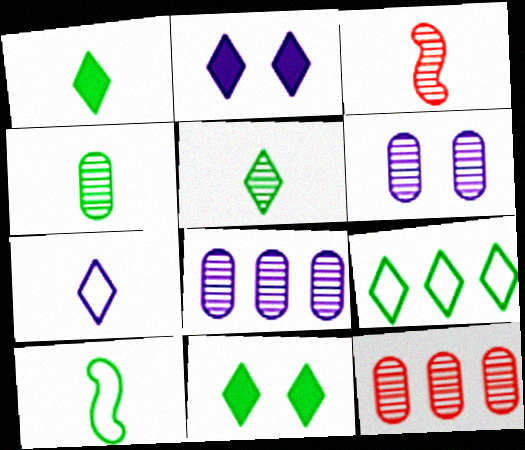[[1, 4, 10], 
[2, 10, 12], 
[4, 6, 12], 
[5, 9, 11]]